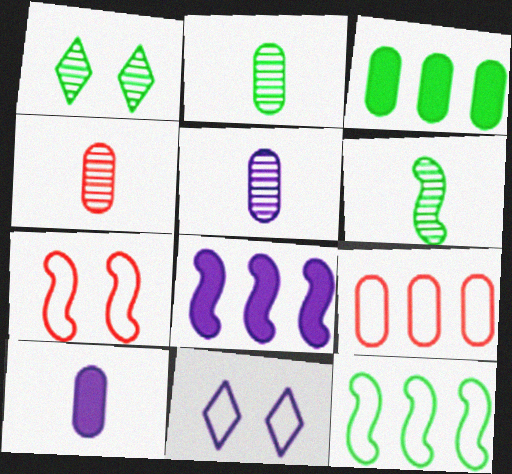[[2, 4, 5], 
[5, 8, 11], 
[6, 7, 8]]